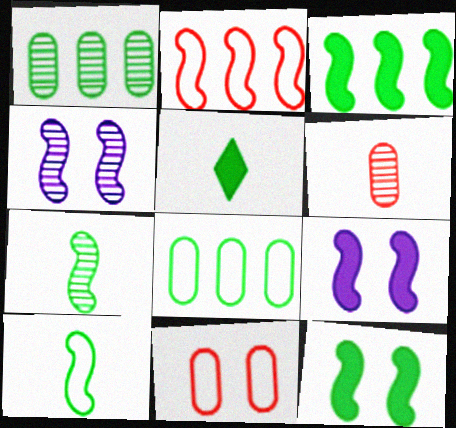[[2, 7, 9]]